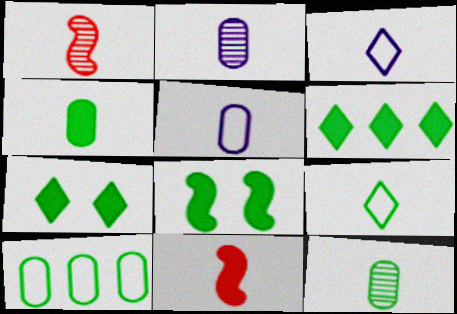[[1, 3, 4], 
[2, 9, 11], 
[3, 11, 12], 
[4, 6, 8]]